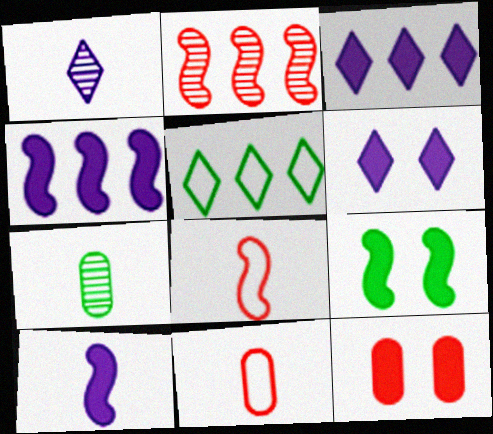[[5, 7, 9], 
[6, 9, 12]]